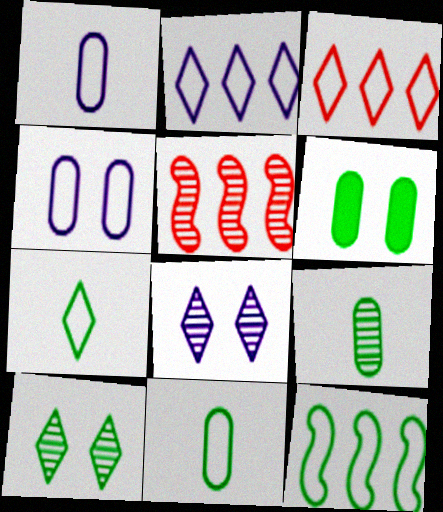[[5, 8, 9]]